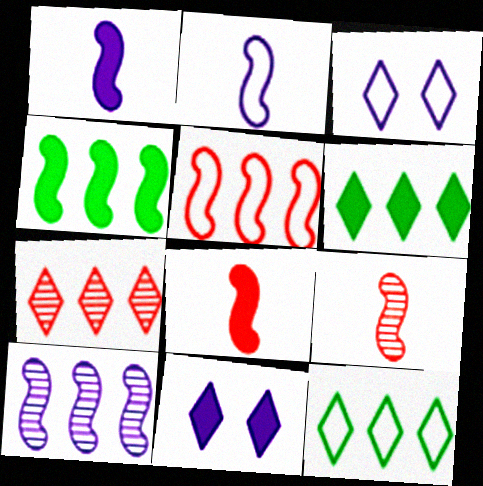[[4, 5, 10]]